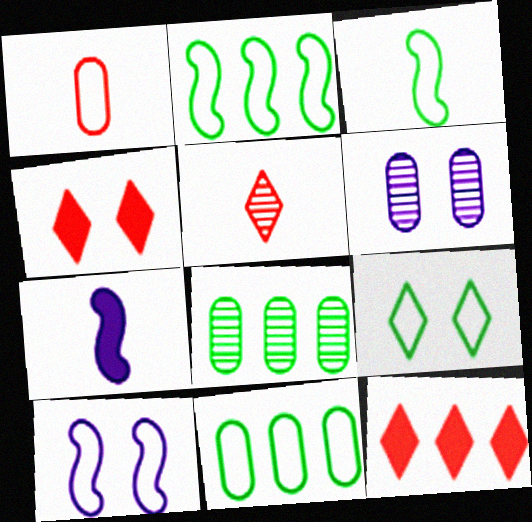[[3, 6, 12], 
[3, 9, 11]]